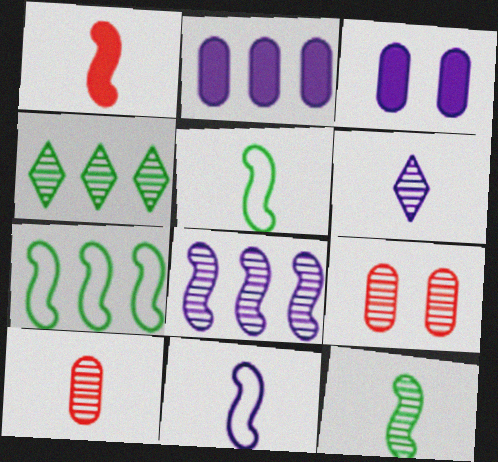[[1, 11, 12], 
[6, 10, 12]]